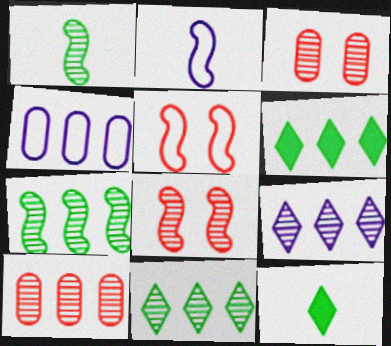[[1, 3, 9], 
[2, 3, 6], 
[4, 8, 12], 
[7, 9, 10]]